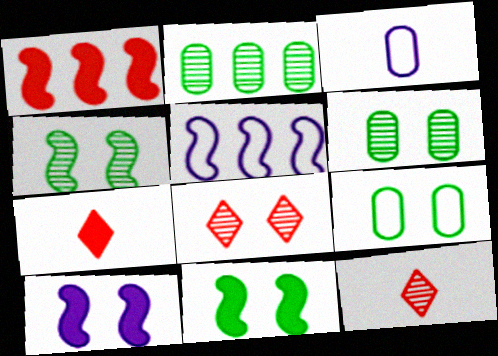[[5, 6, 7], 
[8, 9, 10]]